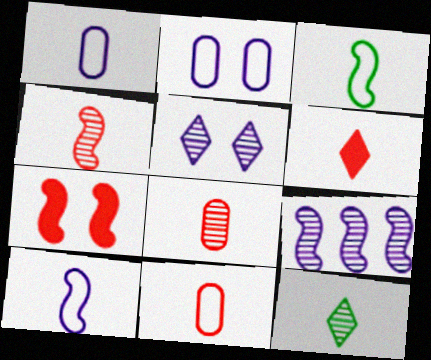[[3, 7, 9], 
[4, 6, 11]]